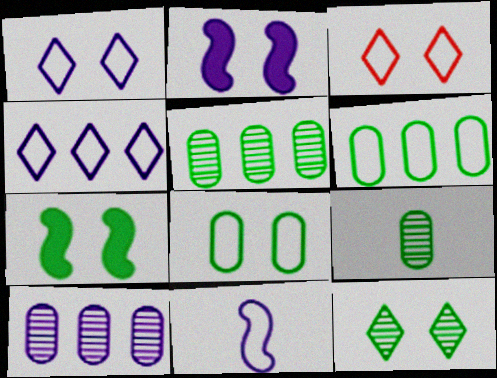[[3, 6, 11], 
[7, 8, 12]]